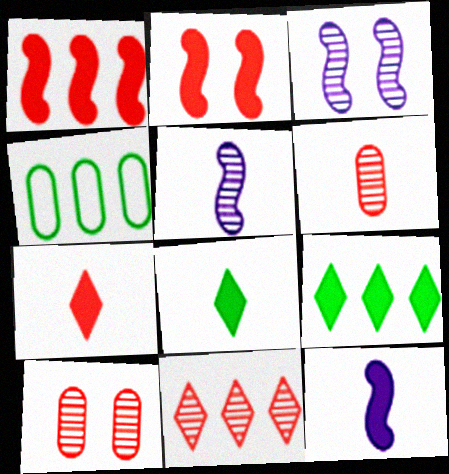[[3, 4, 7]]